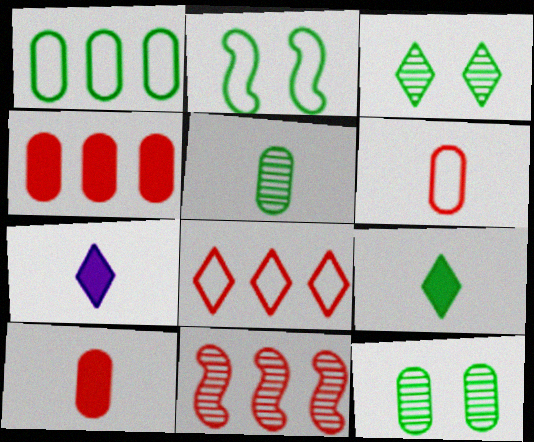[[3, 7, 8], 
[4, 8, 11]]